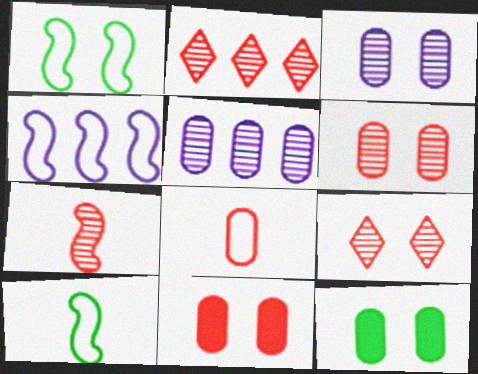[[2, 6, 7], 
[5, 8, 12]]